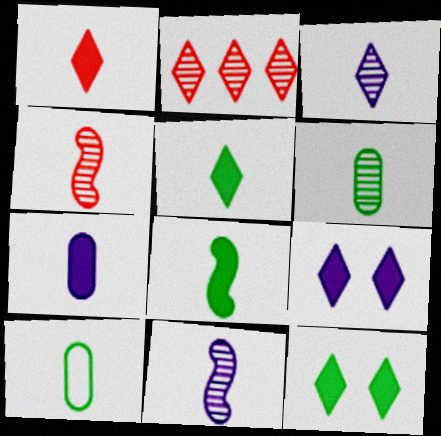[[1, 7, 8], 
[1, 10, 11], 
[3, 4, 6]]